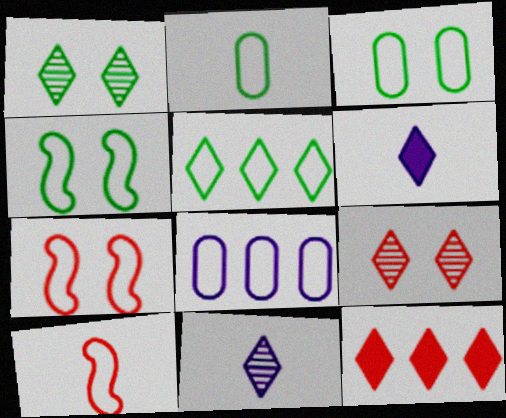[[2, 4, 5], 
[5, 6, 9]]